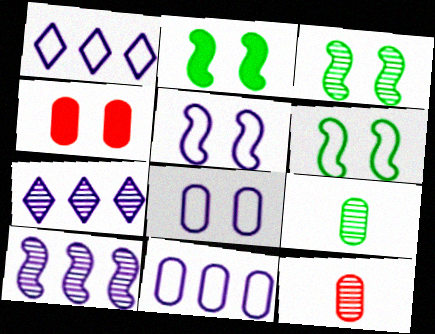[[1, 2, 12], 
[2, 3, 6], 
[3, 7, 12], 
[4, 9, 11]]